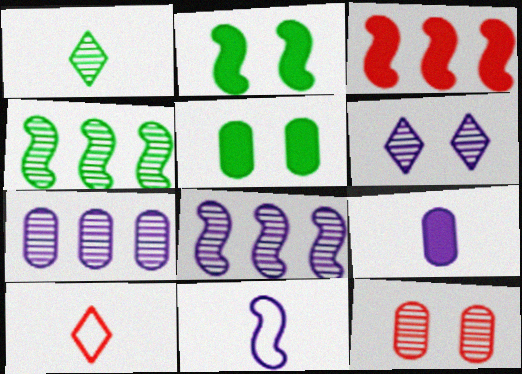[[1, 8, 12], 
[2, 7, 10], 
[3, 10, 12], 
[5, 8, 10]]